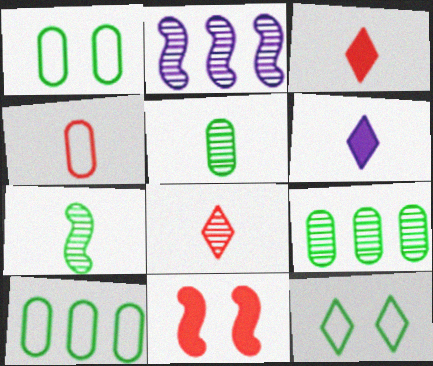[[1, 2, 3], 
[4, 6, 7]]